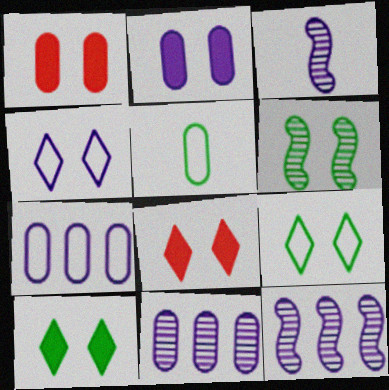[[1, 4, 6], 
[1, 5, 11], 
[5, 8, 12]]